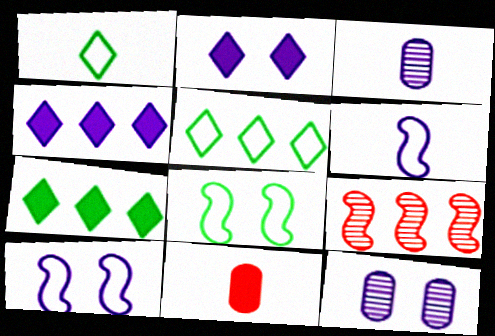[[2, 10, 12], 
[3, 4, 10], 
[4, 6, 12]]